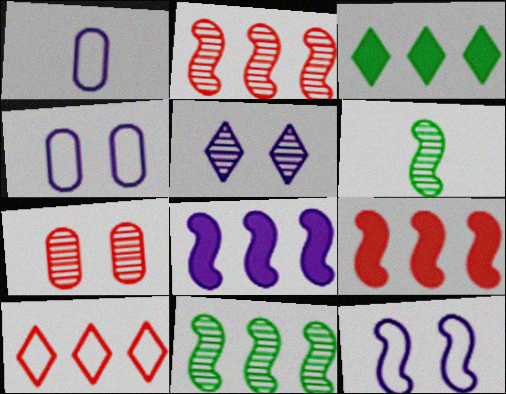[[1, 5, 8], 
[6, 9, 12]]